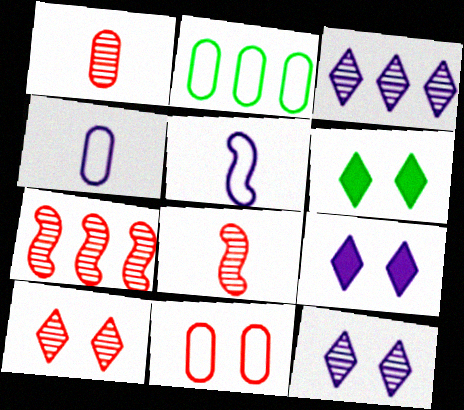[[1, 7, 10], 
[2, 4, 11], 
[2, 8, 9], 
[4, 6, 7]]